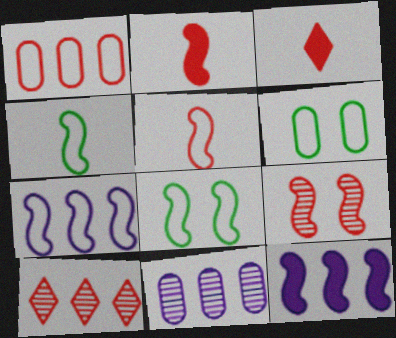[[1, 3, 9], 
[3, 8, 11], 
[4, 9, 12], 
[5, 7, 8]]